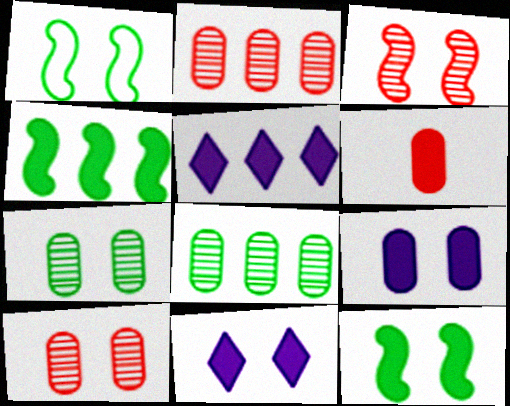[[1, 10, 11], 
[4, 6, 11], 
[5, 6, 12]]